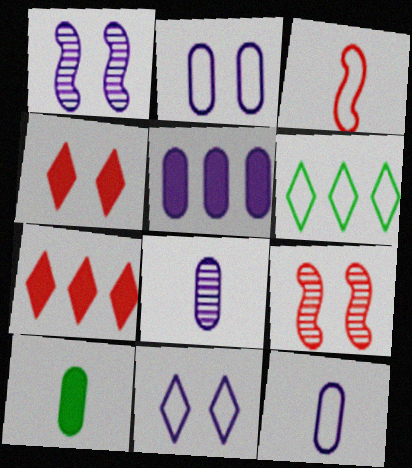[[2, 3, 6], 
[2, 5, 8]]